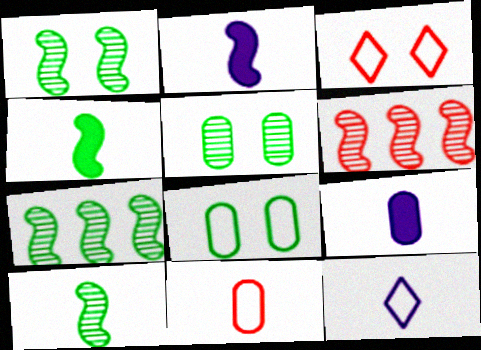[[1, 7, 10], 
[3, 7, 9]]